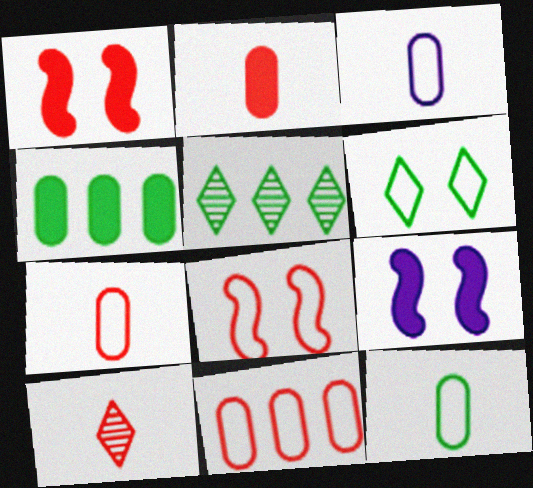[[1, 3, 5], 
[1, 10, 11], 
[3, 7, 12], 
[5, 7, 9]]